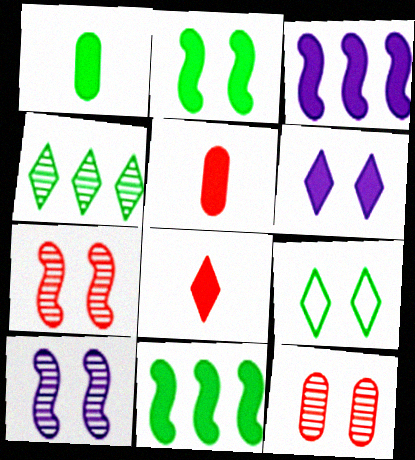[[5, 6, 11]]